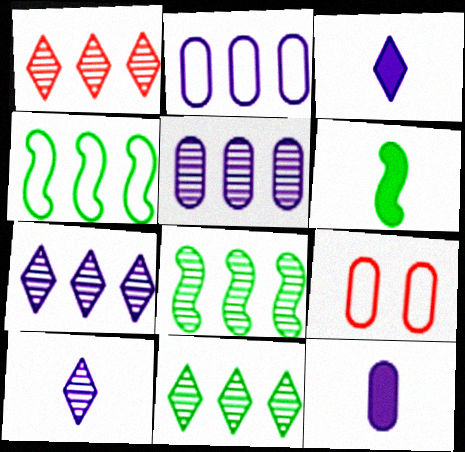[[1, 5, 8], 
[1, 7, 11], 
[3, 8, 9], 
[6, 7, 9]]